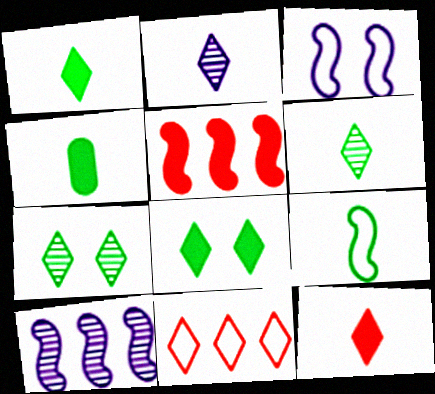[[2, 8, 11], 
[4, 6, 9]]